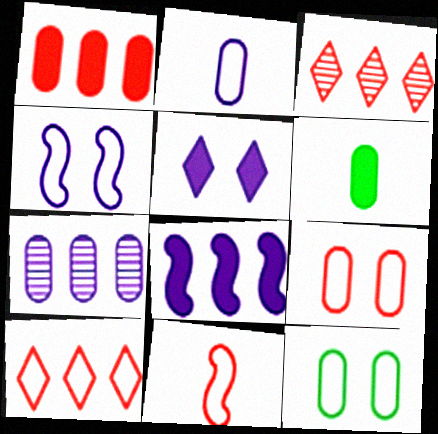[[3, 4, 6], 
[6, 7, 9], 
[9, 10, 11]]